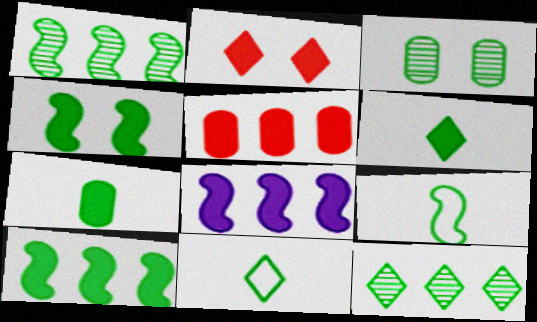[[1, 4, 9], 
[2, 7, 8], 
[3, 10, 11]]